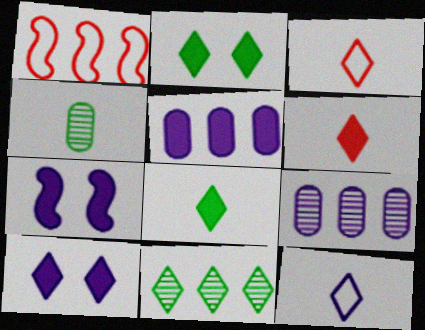[[1, 4, 10], 
[1, 5, 11], 
[3, 10, 11], 
[7, 9, 12]]